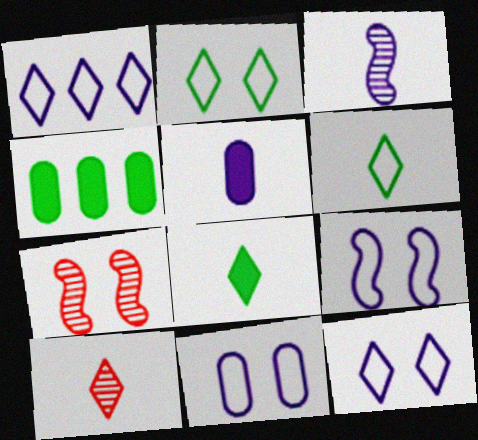[[4, 9, 10], 
[9, 11, 12]]